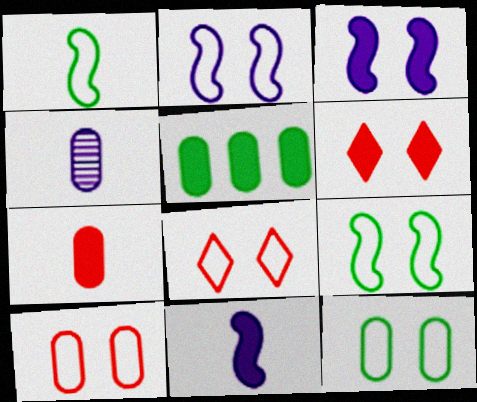[[2, 8, 12], 
[4, 5, 10], 
[5, 6, 11]]